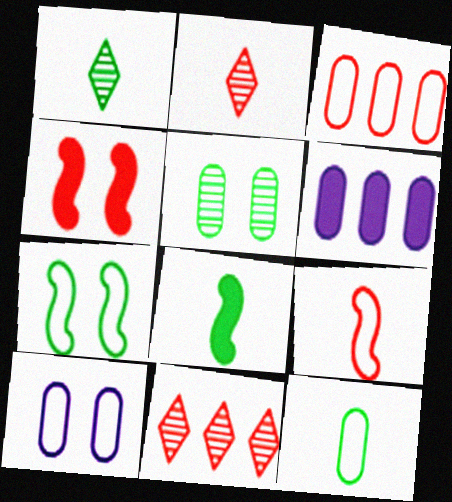[[1, 8, 12], 
[2, 3, 4], 
[2, 6, 7], 
[3, 10, 12], 
[8, 10, 11]]